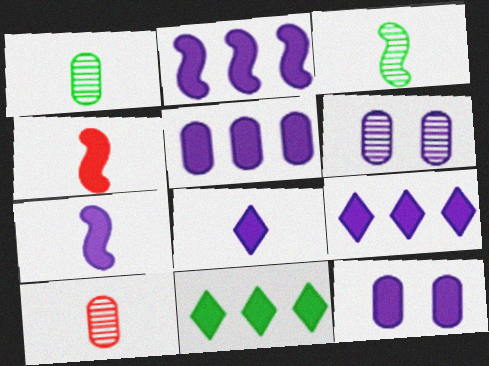[[2, 5, 9], 
[2, 8, 12], 
[4, 11, 12], 
[7, 9, 12]]